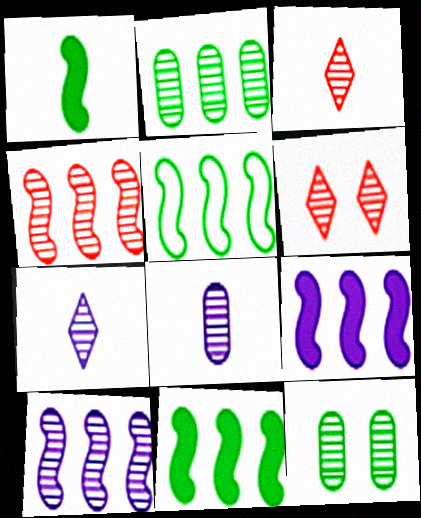[[3, 10, 12], 
[4, 5, 9], 
[4, 7, 12]]